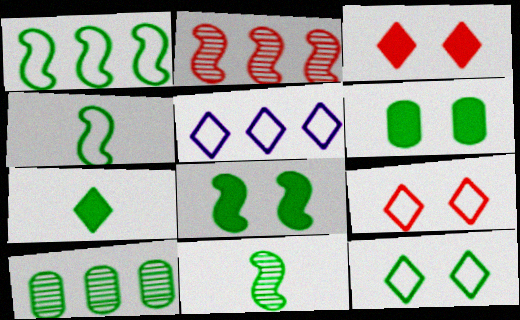[[1, 8, 11]]